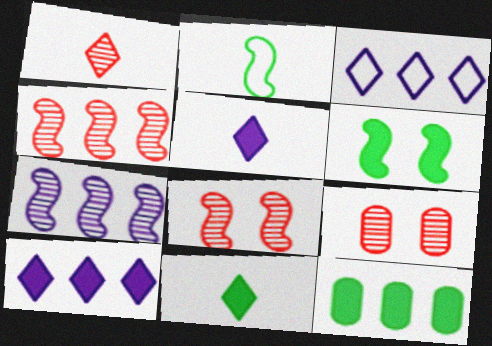[[1, 4, 9], 
[2, 9, 10], 
[3, 4, 12], 
[6, 11, 12]]